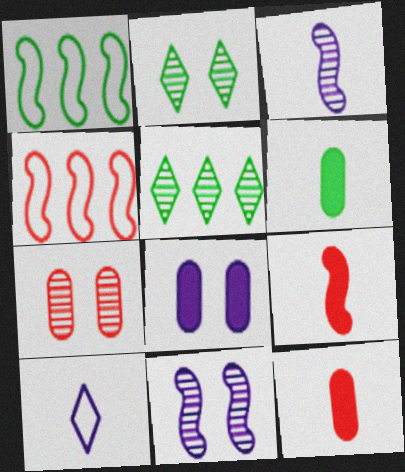[[1, 2, 6], 
[1, 9, 11], 
[2, 7, 11], 
[3, 5, 7]]